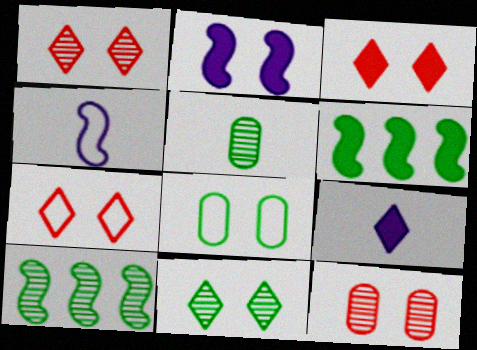[[1, 2, 8], 
[1, 3, 7], 
[5, 10, 11]]